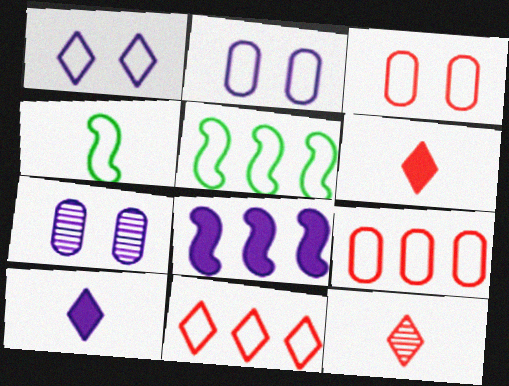[[1, 4, 9], 
[2, 4, 11], 
[5, 6, 7]]